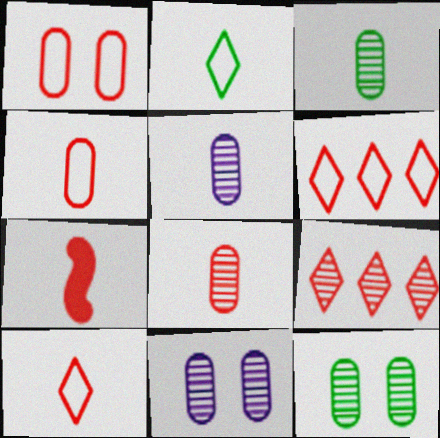[[1, 7, 9], 
[2, 5, 7], 
[3, 5, 8], 
[7, 8, 10]]